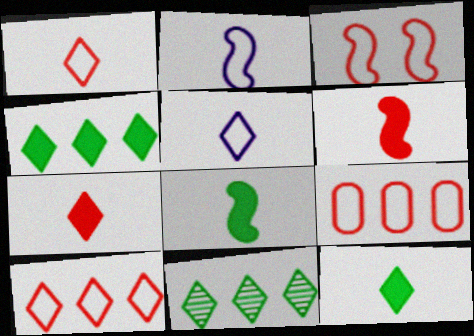[[1, 3, 9]]